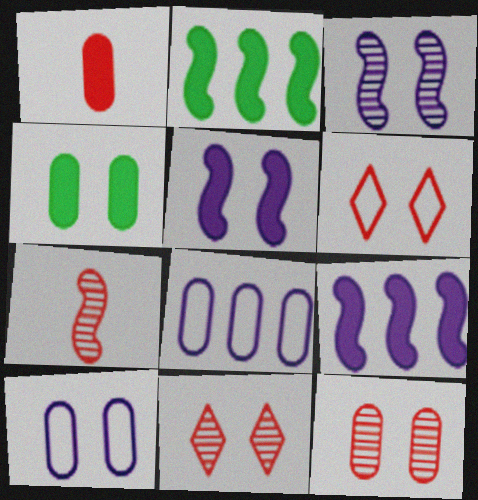[[3, 4, 6], 
[4, 10, 12]]